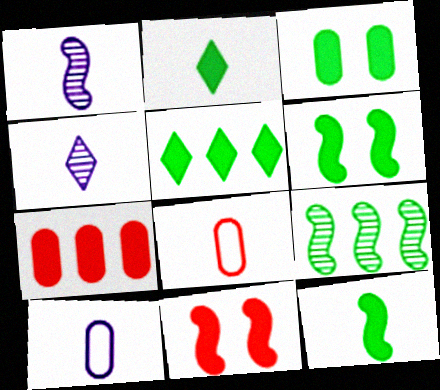[[1, 2, 8], 
[3, 5, 12], 
[4, 8, 12]]